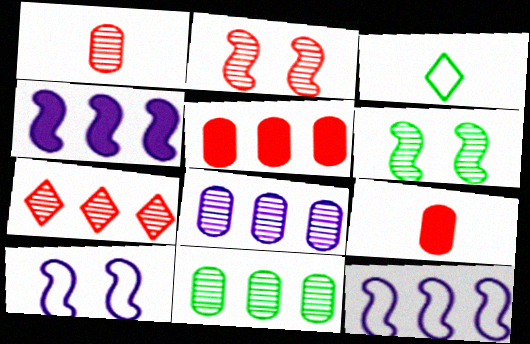[[1, 2, 7]]